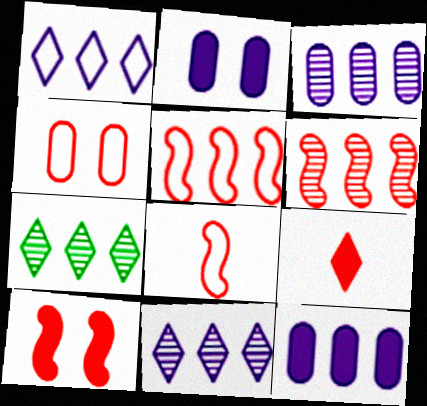[[2, 7, 8], 
[3, 6, 7], 
[4, 6, 9], 
[5, 7, 12], 
[6, 8, 10]]